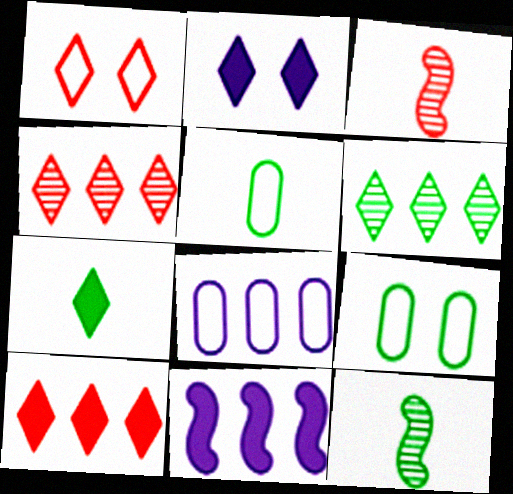[[2, 7, 10], 
[5, 7, 12]]